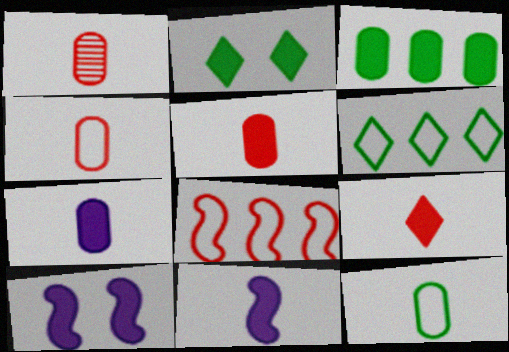[[1, 4, 5], 
[1, 6, 10], 
[1, 7, 12], 
[3, 9, 10]]